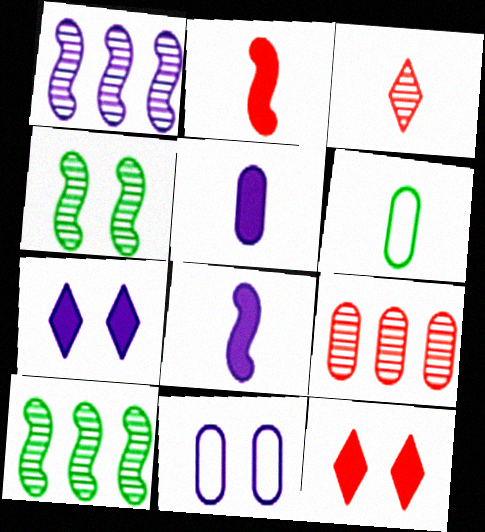[[1, 6, 12], 
[3, 6, 8], 
[4, 11, 12]]